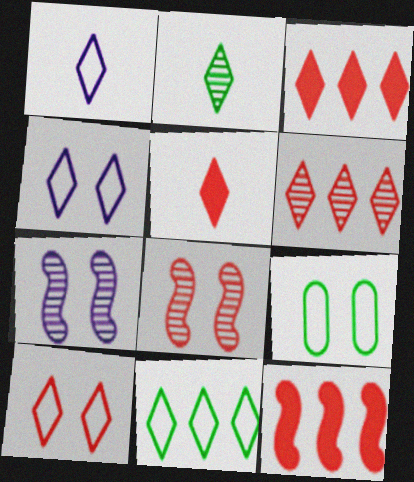[[1, 2, 5], 
[1, 10, 11], 
[2, 3, 4], 
[5, 6, 10]]